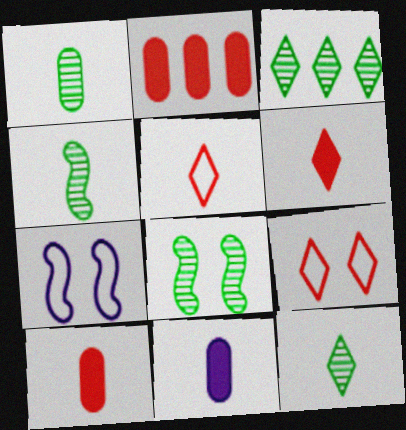[[1, 3, 8], 
[1, 4, 12], 
[2, 7, 12], 
[3, 7, 10], 
[4, 5, 11]]